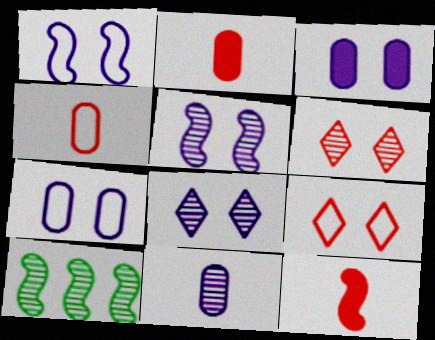[[1, 3, 8], 
[1, 10, 12], 
[6, 10, 11]]